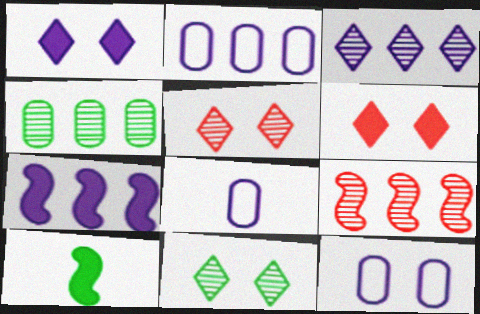[[2, 3, 7], 
[2, 5, 10], 
[2, 8, 12], 
[3, 4, 9]]